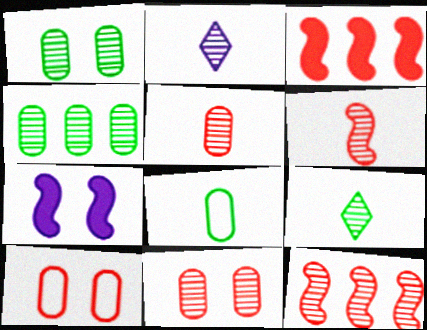[[1, 2, 12]]